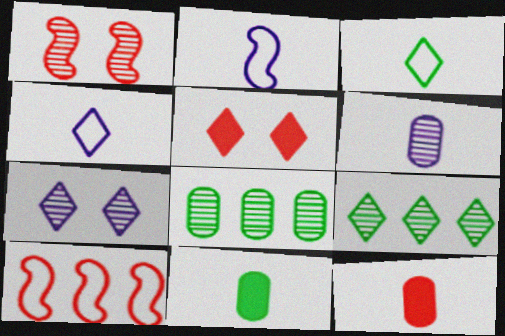[[1, 6, 9], 
[2, 5, 8], 
[4, 5, 9], 
[7, 10, 11]]